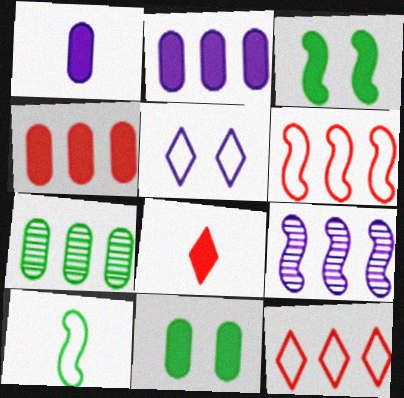[[1, 4, 11], 
[1, 5, 9], 
[2, 3, 8]]